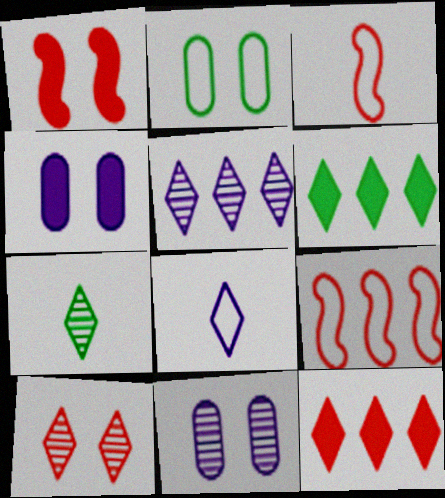[[2, 8, 9], 
[3, 6, 11], 
[4, 7, 9], 
[5, 7, 10], 
[6, 8, 10]]